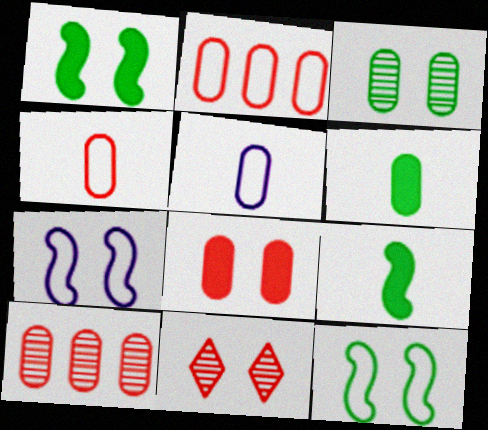[[4, 8, 10]]